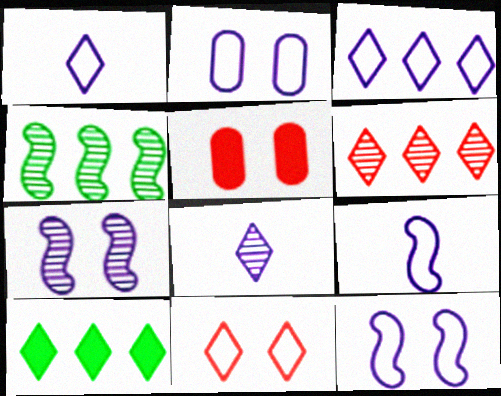[[1, 4, 5], 
[2, 3, 9], 
[3, 6, 10], 
[8, 10, 11]]